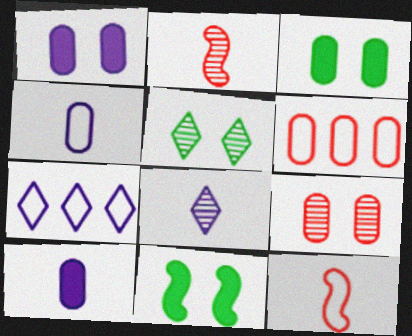[[2, 3, 7], 
[6, 8, 11]]